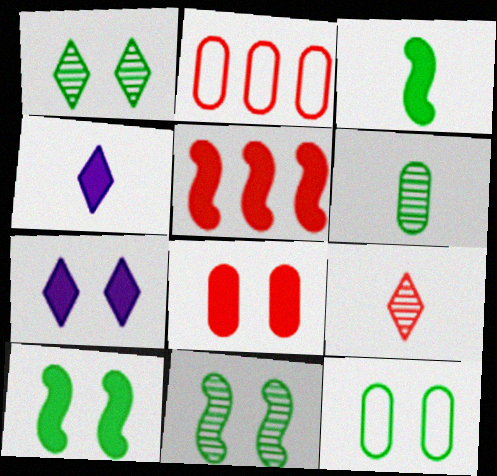[[1, 10, 12], 
[2, 4, 11], 
[7, 8, 10]]